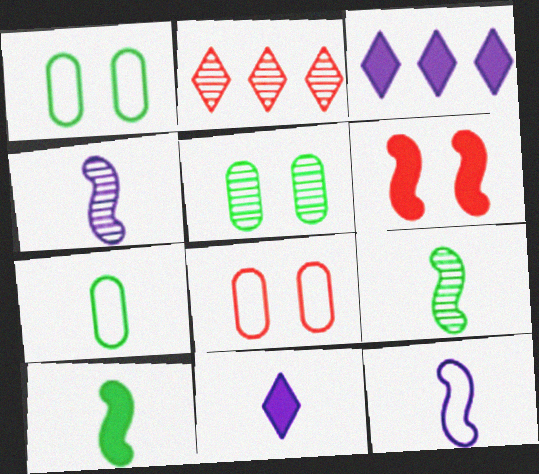[[2, 4, 5], 
[3, 8, 9]]